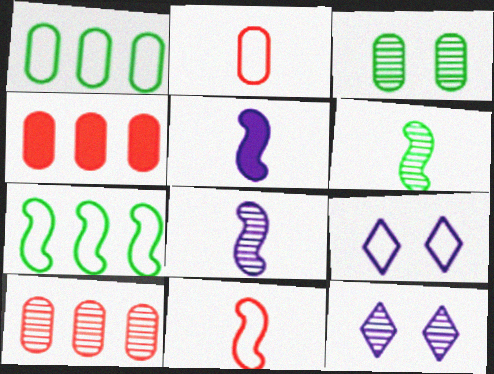[[1, 9, 11], 
[2, 7, 9], 
[4, 6, 9], 
[5, 6, 11], 
[6, 10, 12]]